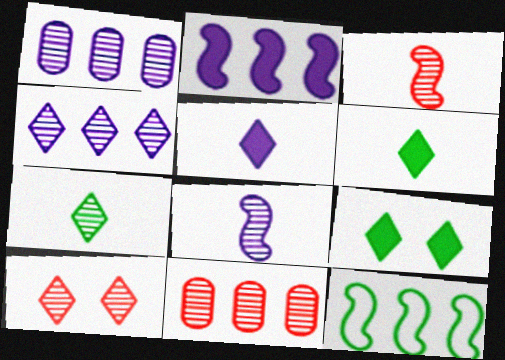[[3, 10, 11], 
[4, 7, 10]]